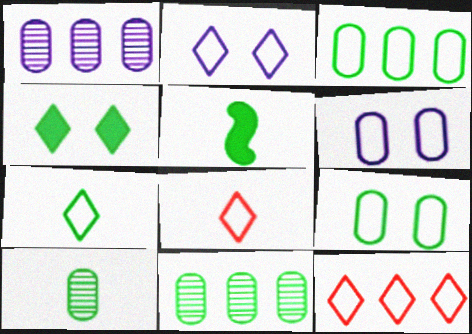[[2, 7, 12], 
[5, 7, 10]]